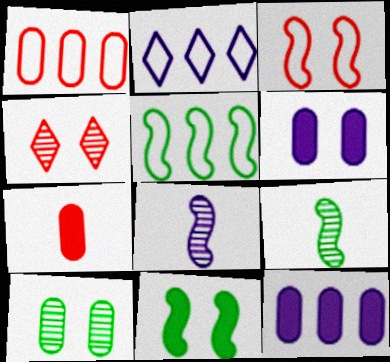[[1, 2, 5], 
[2, 6, 8], 
[5, 9, 11]]